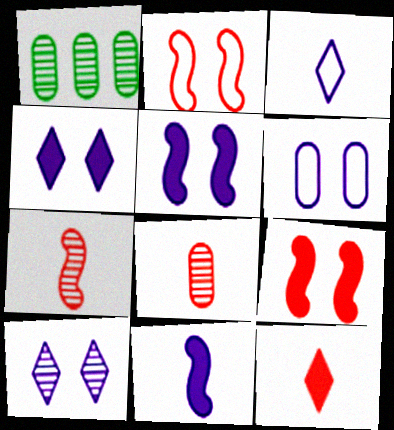[[1, 3, 9], 
[1, 7, 10], 
[5, 6, 10]]